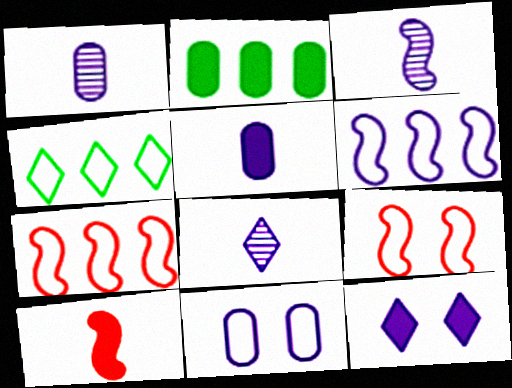[[1, 3, 8], 
[1, 6, 12], 
[2, 8, 9], 
[2, 10, 12]]